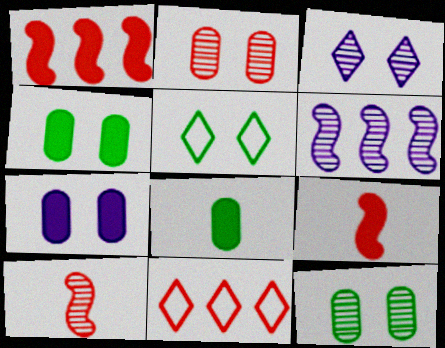[[2, 9, 11]]